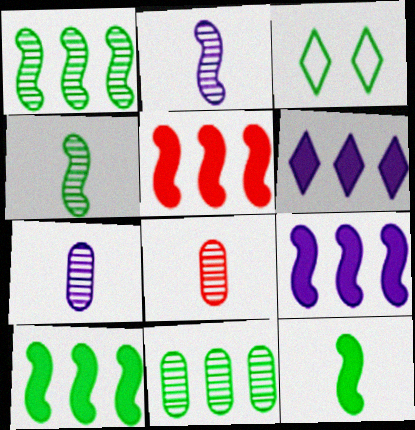[[3, 5, 7], 
[3, 8, 9], 
[3, 11, 12], 
[5, 9, 10]]